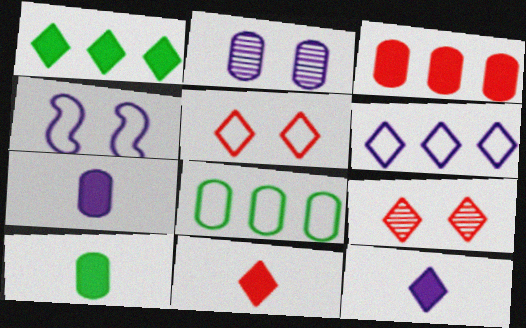[]